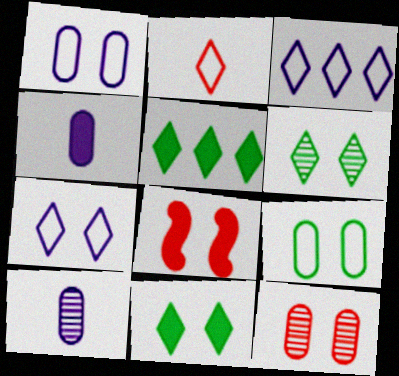[[1, 6, 8], 
[4, 5, 8]]